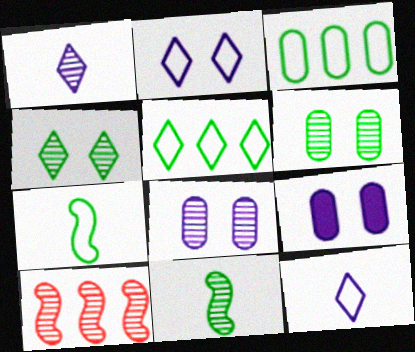[[1, 6, 10]]